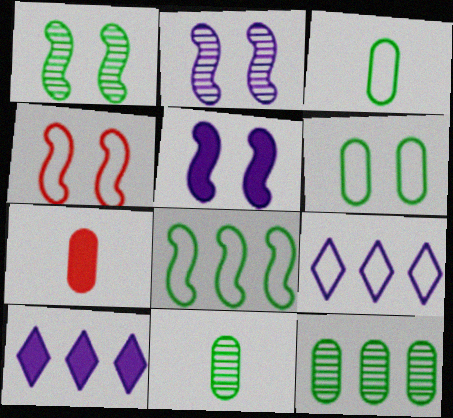[[1, 4, 5], 
[1, 7, 9], 
[3, 4, 9], 
[4, 10, 11]]